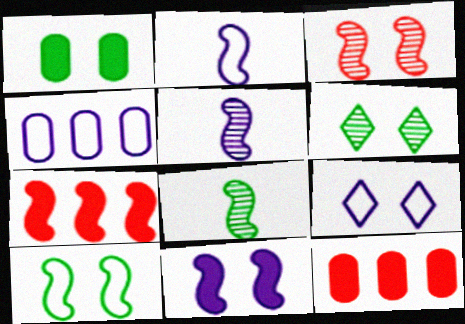[[1, 3, 9], 
[1, 6, 10], 
[2, 4, 9], 
[2, 6, 12], 
[3, 10, 11], 
[5, 7, 10], 
[8, 9, 12]]